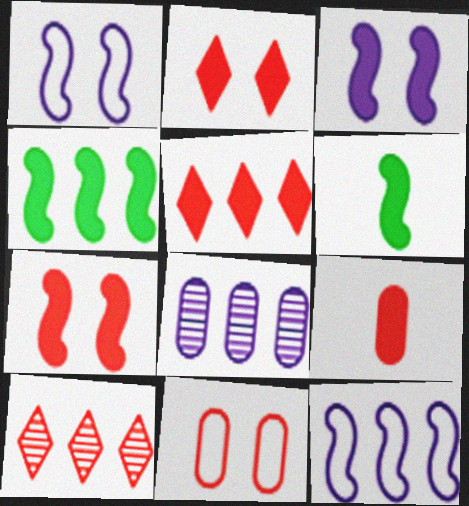[[5, 7, 9]]